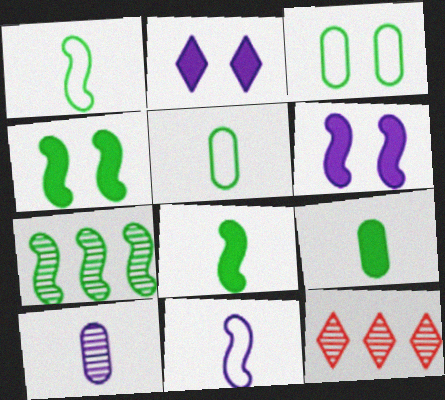[[1, 4, 7], 
[5, 6, 12]]